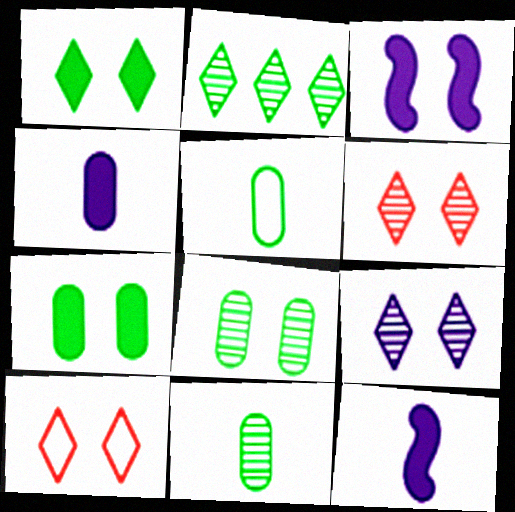[[1, 9, 10], 
[3, 8, 10]]